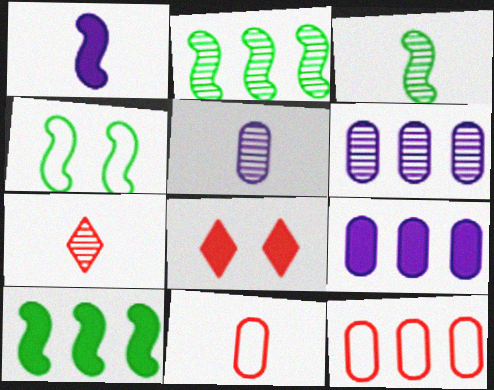[[3, 4, 10], 
[3, 5, 7], 
[4, 7, 9]]